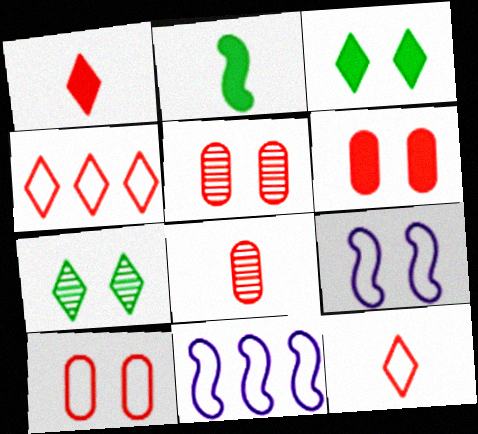[[3, 5, 9], 
[3, 8, 11], 
[5, 6, 10], 
[6, 7, 9]]